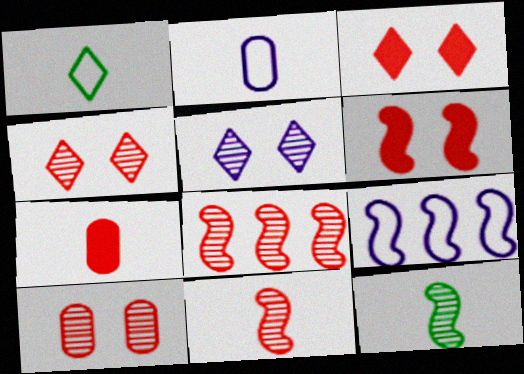[[6, 9, 12]]